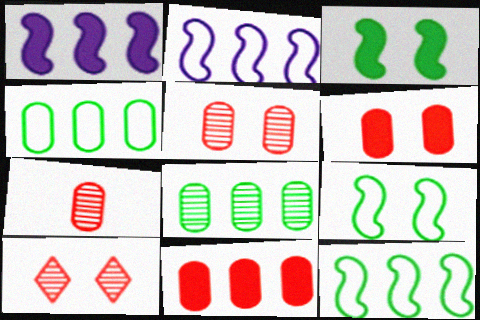[]